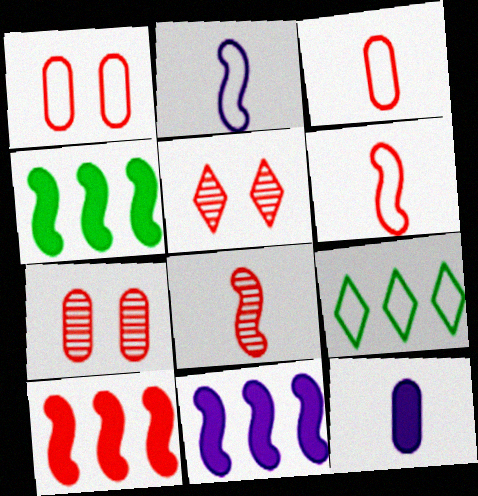[[1, 2, 9], 
[3, 5, 10], 
[4, 10, 11]]